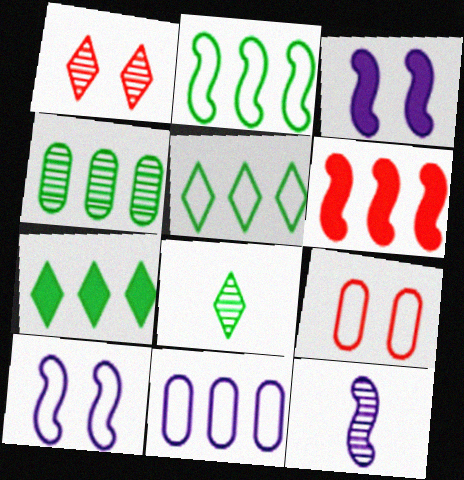[[1, 4, 12], 
[2, 4, 7], 
[7, 9, 12]]